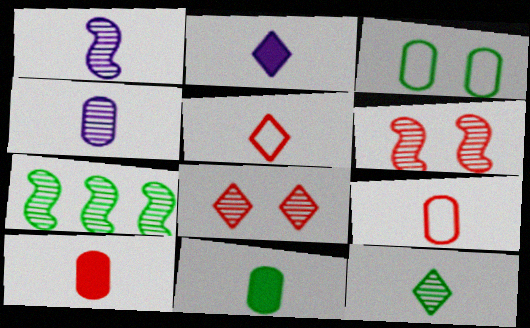[[1, 5, 11], 
[1, 6, 7], 
[2, 5, 12], 
[4, 7, 8], 
[4, 9, 11]]